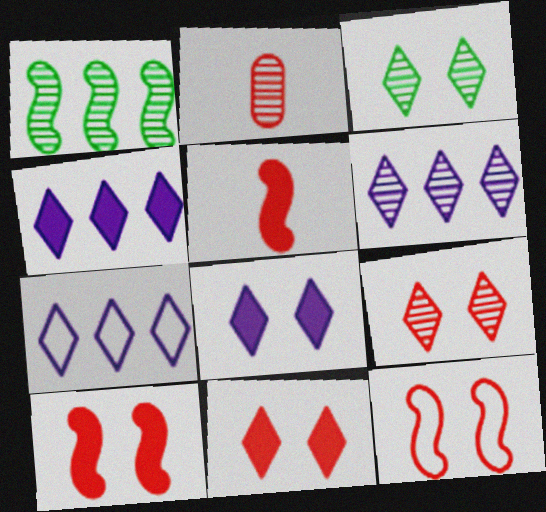[[4, 6, 7]]